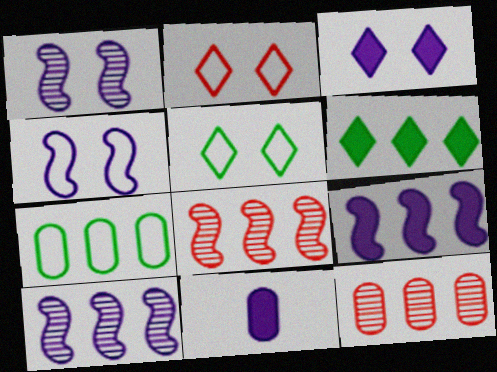[[3, 9, 11], 
[5, 8, 11]]